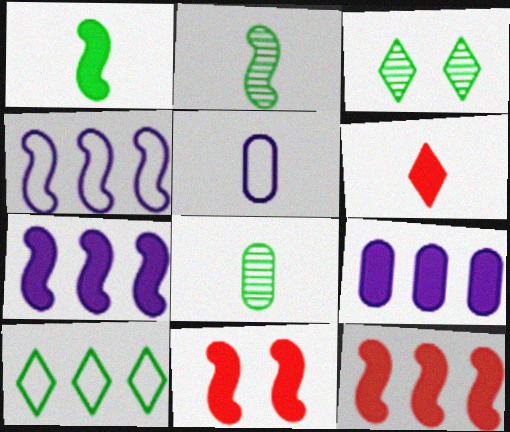[[1, 7, 11], 
[2, 4, 11], 
[2, 5, 6], 
[3, 5, 12]]